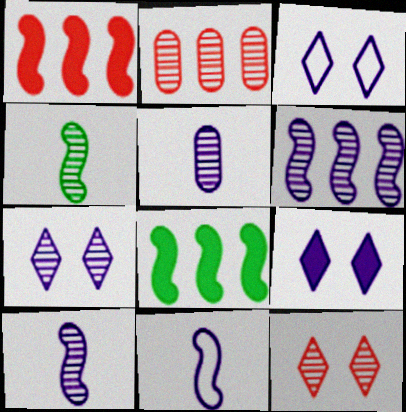[[2, 4, 7], 
[3, 7, 9], 
[5, 6, 7]]